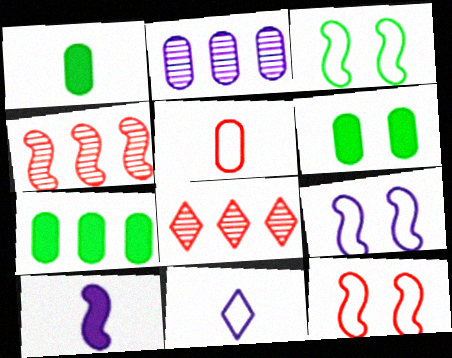[[1, 6, 7], 
[1, 8, 9], 
[2, 5, 6], 
[3, 4, 10], 
[3, 9, 12], 
[4, 6, 11]]